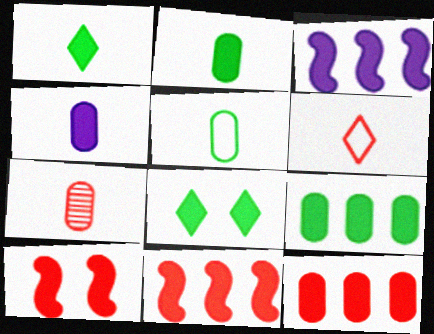[[4, 5, 7], 
[4, 8, 11]]